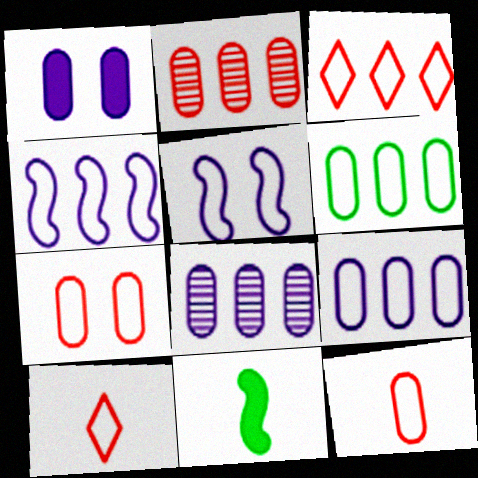[[3, 4, 6], 
[5, 6, 10]]